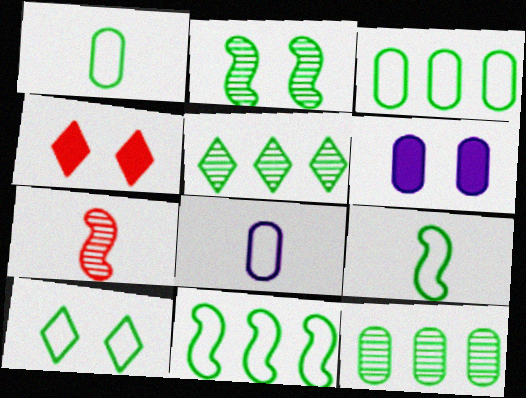[[1, 10, 11], 
[3, 9, 10]]